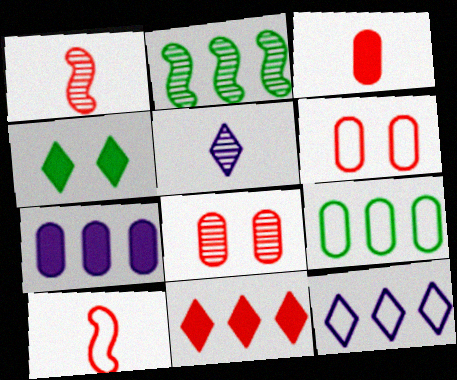[[1, 6, 11], 
[2, 5, 8], 
[8, 10, 11]]